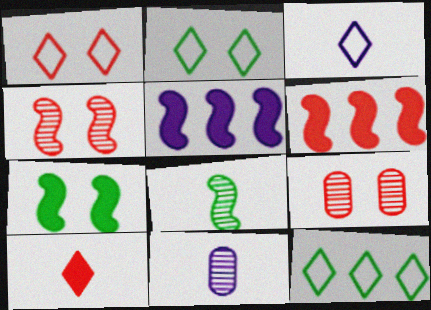[[1, 3, 12], 
[2, 6, 11]]